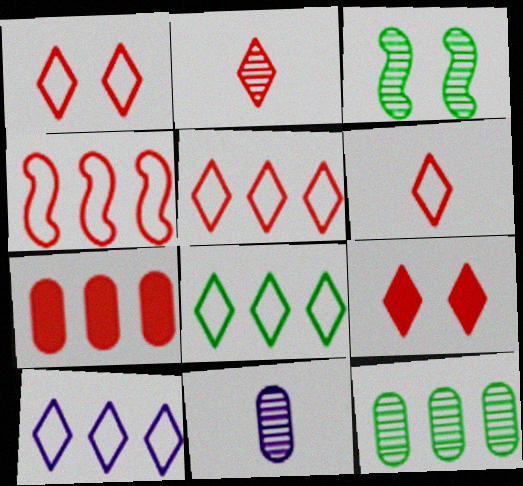[[1, 5, 6], 
[2, 5, 9], 
[5, 8, 10]]